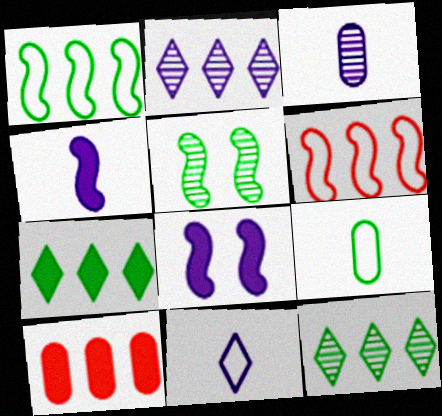[[1, 2, 10], 
[3, 4, 11], 
[4, 5, 6], 
[5, 7, 9], 
[5, 10, 11]]